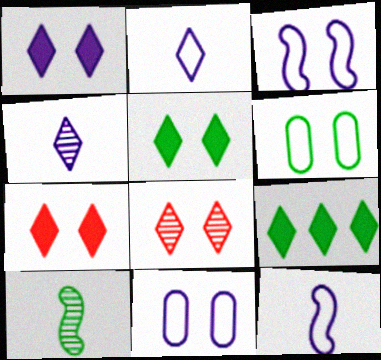[[1, 5, 7], 
[2, 8, 9], 
[6, 9, 10]]